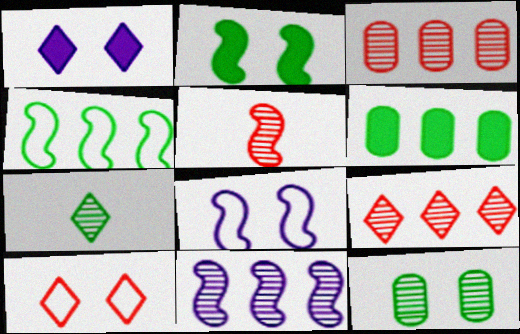[]